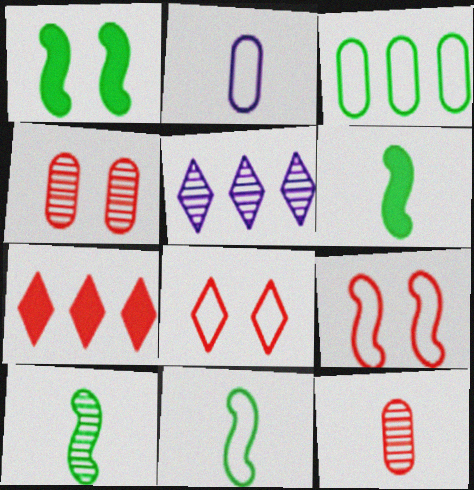[[4, 5, 10], 
[6, 10, 11], 
[7, 9, 12]]